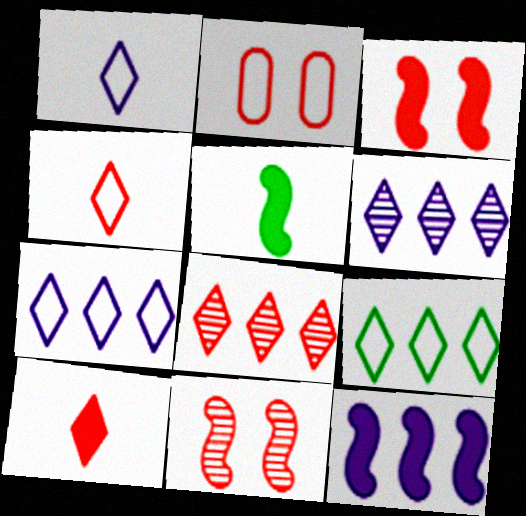[[2, 5, 6], 
[3, 5, 12]]